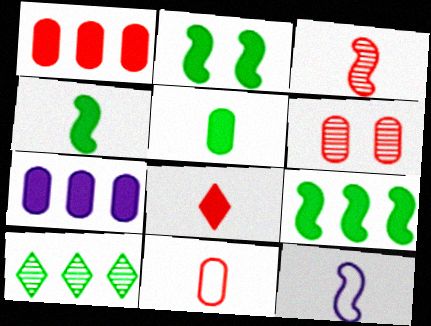[[1, 6, 11], 
[2, 4, 9], 
[2, 7, 8], 
[3, 4, 12], 
[3, 8, 11]]